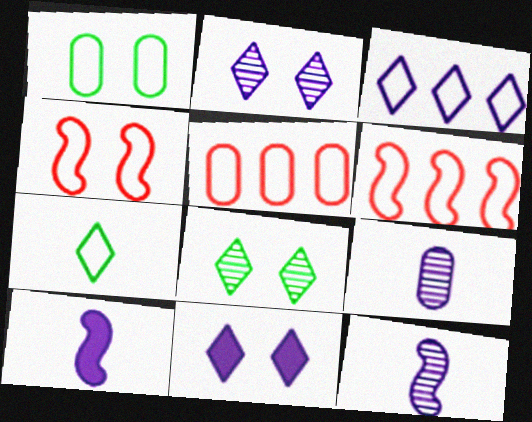[[5, 8, 10]]